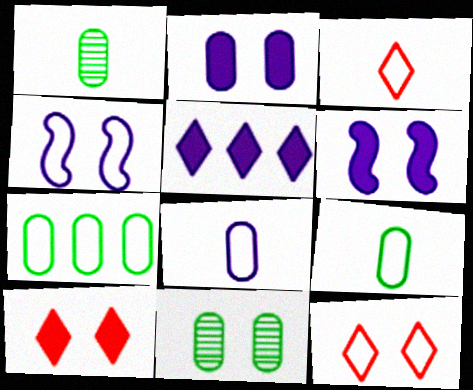[[3, 4, 7], 
[4, 10, 11], 
[6, 11, 12]]